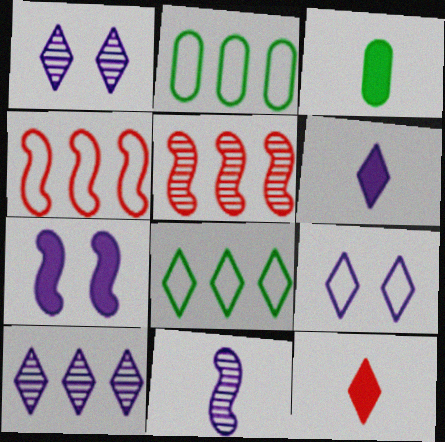[[1, 3, 4], 
[1, 8, 12], 
[3, 5, 9], 
[6, 9, 10]]